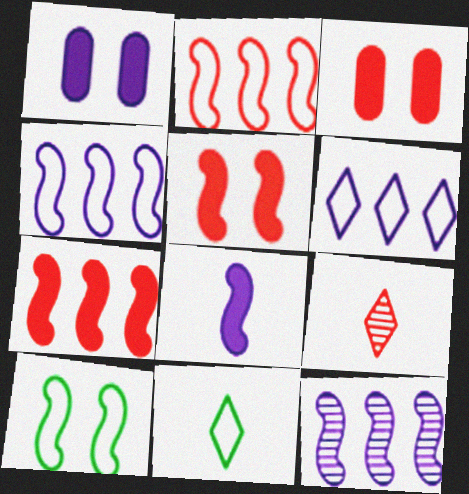[[2, 3, 9], 
[3, 11, 12]]